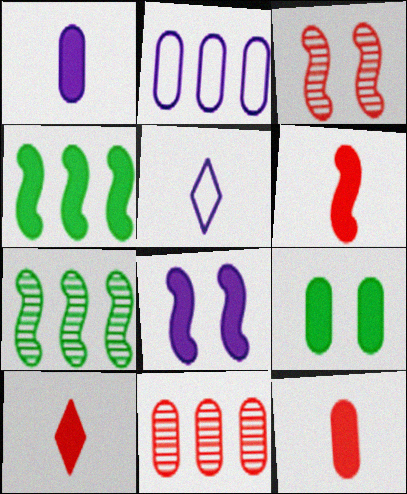[[4, 6, 8], 
[6, 10, 12]]